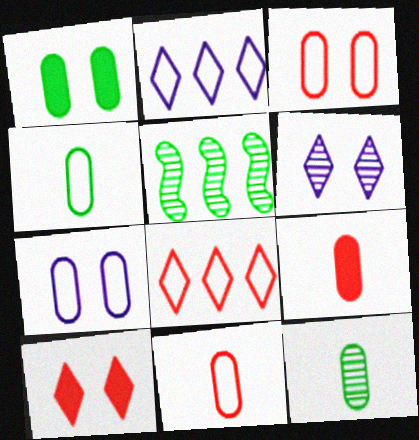[]